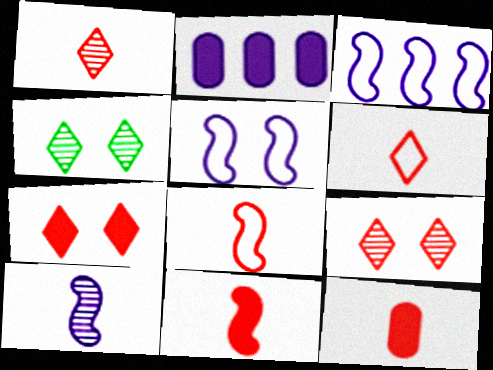[[1, 8, 12], 
[2, 4, 8], 
[3, 4, 12]]